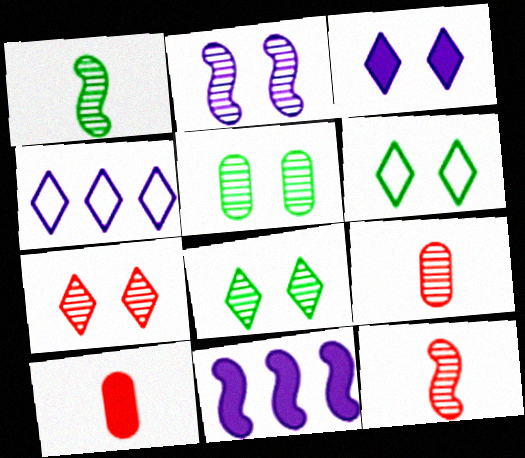[[2, 5, 7], 
[3, 6, 7], 
[6, 9, 11]]